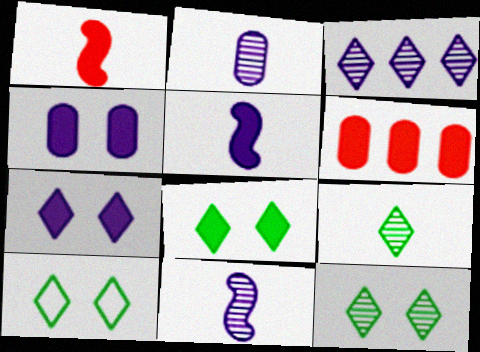[[5, 6, 8], 
[6, 10, 11], 
[8, 10, 12]]